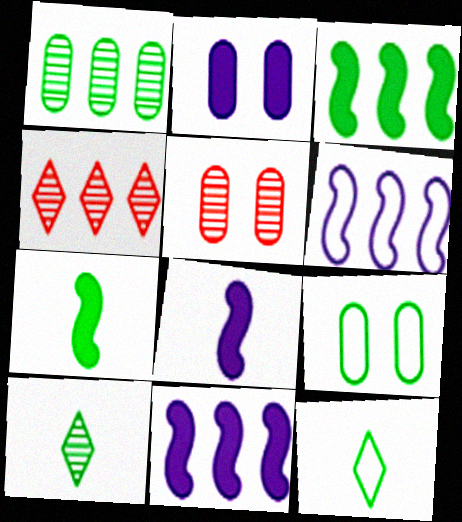[[2, 5, 9], 
[3, 9, 10], 
[4, 8, 9], 
[5, 11, 12]]